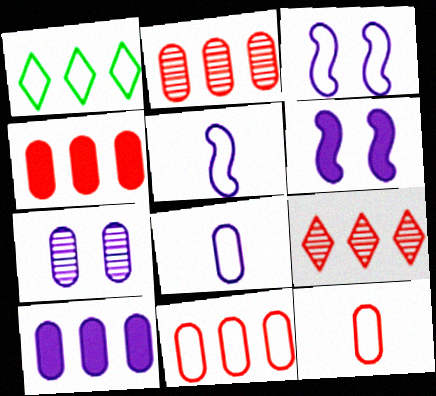[[1, 3, 12], 
[2, 4, 11], 
[7, 8, 10]]